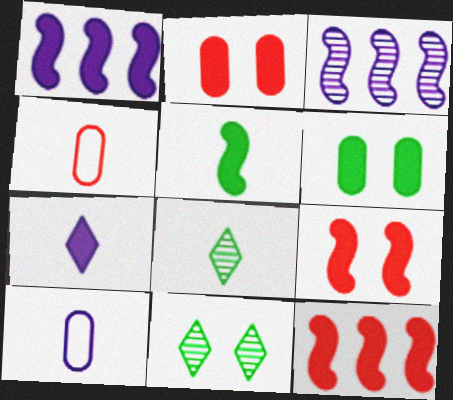[[1, 4, 11], 
[1, 5, 9], 
[6, 7, 12], 
[10, 11, 12]]